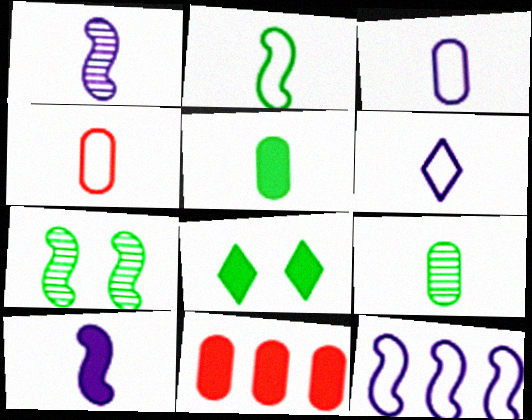[[2, 4, 6], 
[6, 7, 11], 
[8, 10, 11]]